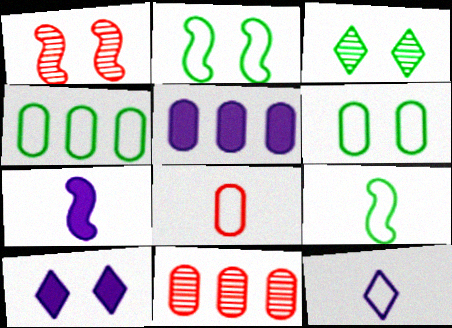[[1, 6, 10], 
[4, 5, 11], 
[5, 7, 10], 
[8, 9, 12], 
[9, 10, 11]]